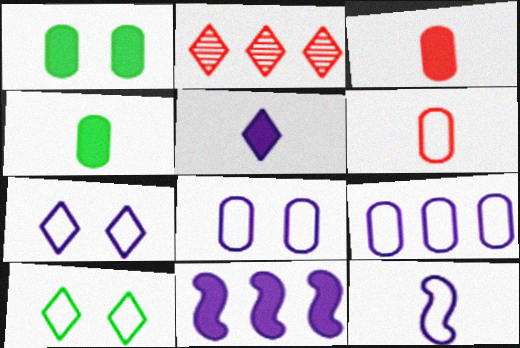[[1, 2, 12], 
[2, 5, 10], 
[7, 9, 12]]